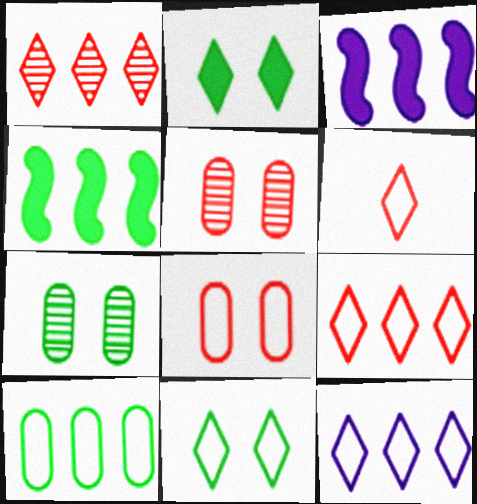[[1, 3, 10], 
[3, 6, 7], 
[6, 11, 12]]